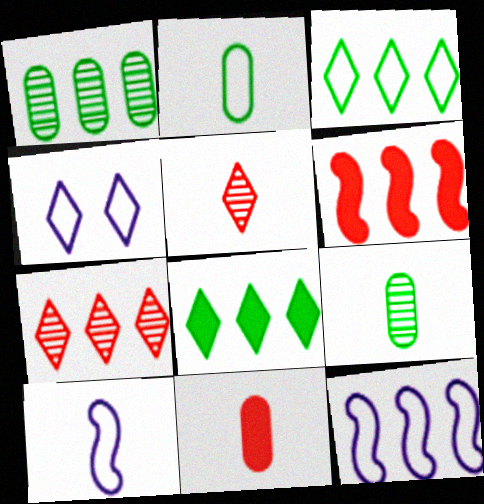[[4, 5, 8], 
[4, 6, 9]]